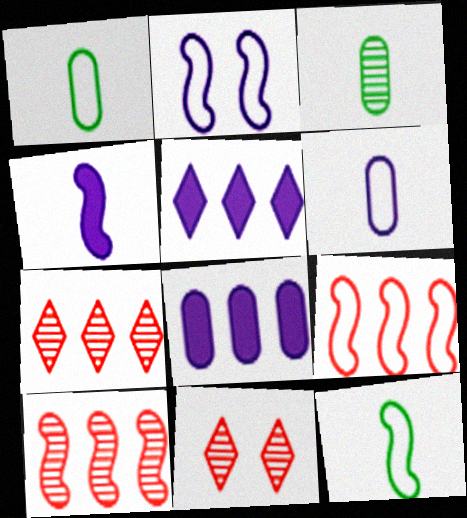[[2, 9, 12], 
[8, 11, 12]]